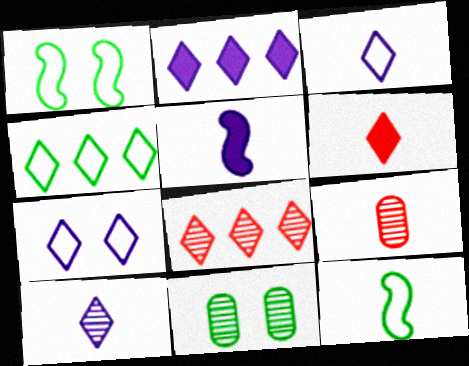[[1, 2, 9], 
[2, 4, 8], 
[2, 7, 10]]